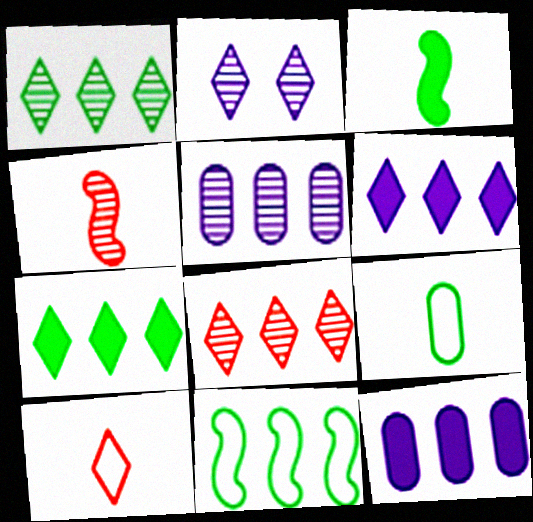[[2, 7, 10], 
[8, 11, 12]]